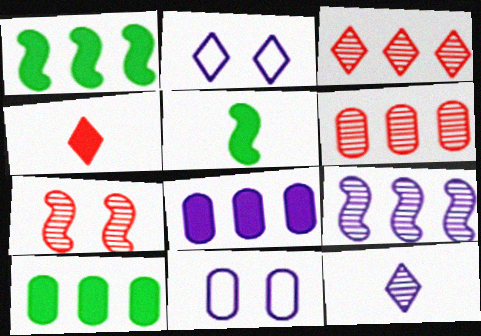[[2, 5, 6], 
[3, 5, 11]]